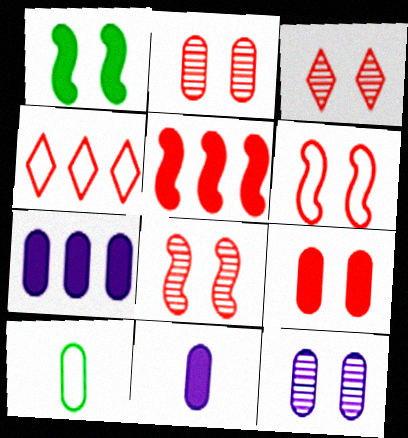[[2, 3, 8], 
[2, 7, 10], 
[3, 6, 9]]